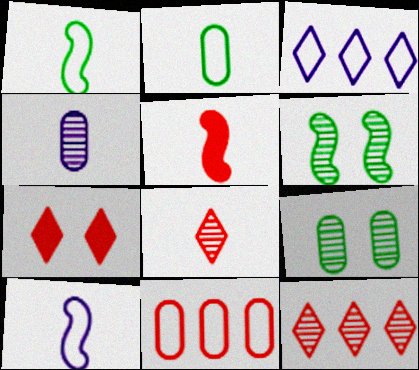[[3, 5, 9], 
[4, 6, 12]]